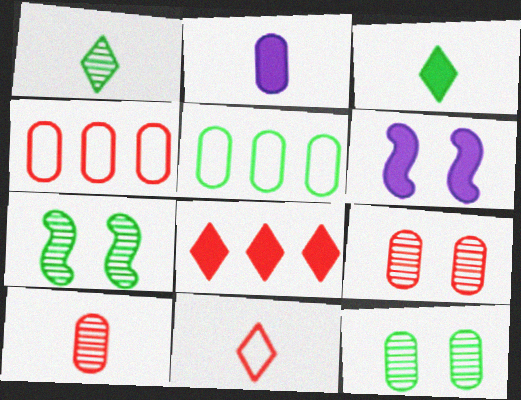[[1, 4, 6], 
[2, 4, 12], 
[2, 5, 9], 
[3, 5, 7]]